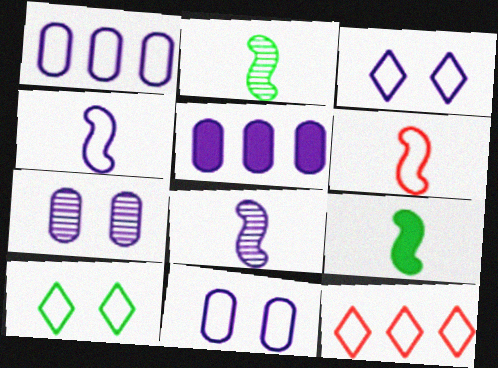[[1, 3, 4], 
[1, 6, 10], 
[3, 5, 8], 
[6, 8, 9], 
[7, 9, 12]]